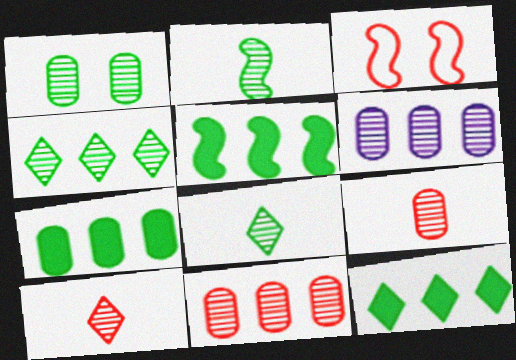[[1, 2, 4], 
[1, 6, 9], 
[5, 7, 12]]